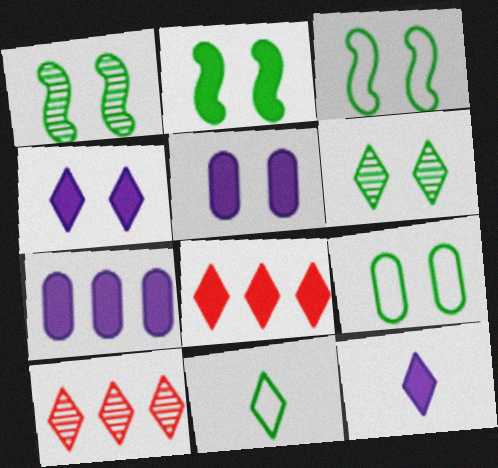[[1, 2, 3], 
[2, 6, 9], 
[4, 10, 11]]